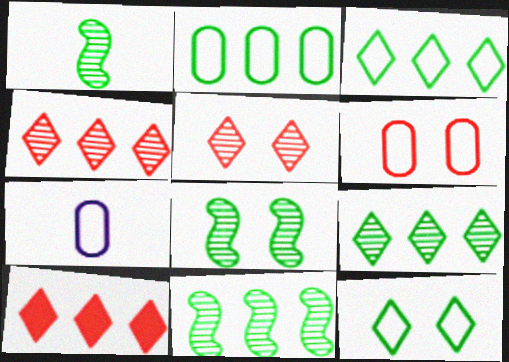[[1, 8, 11], 
[2, 6, 7], 
[7, 8, 10]]